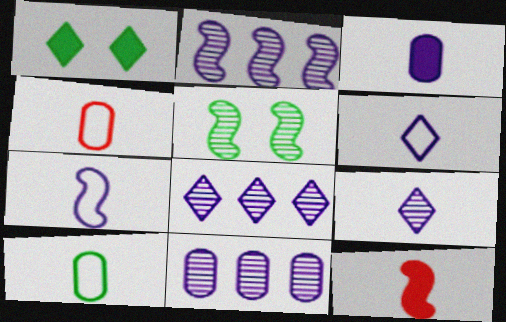[[1, 2, 4], 
[2, 8, 11], 
[3, 7, 9], 
[9, 10, 12]]